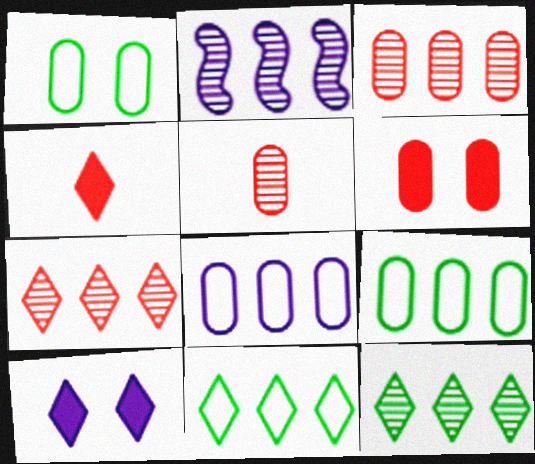[[1, 2, 4], 
[2, 3, 12]]